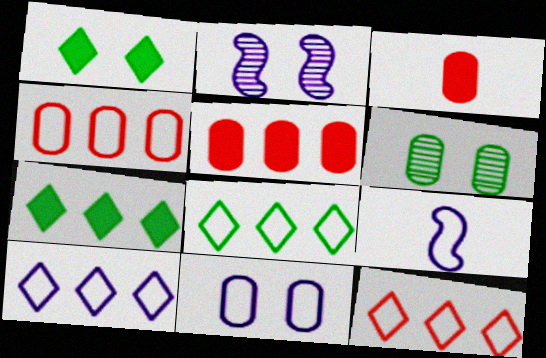[[2, 3, 8], 
[8, 10, 12], 
[9, 10, 11]]